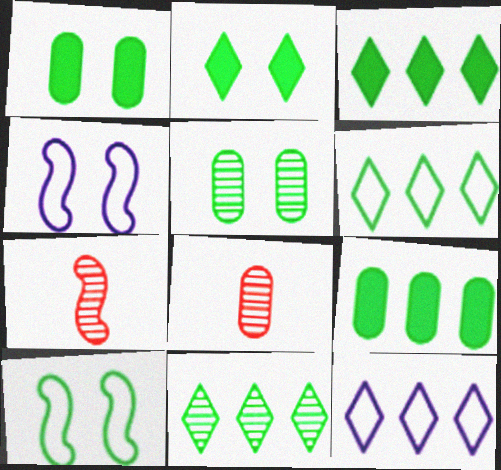[[1, 7, 12], 
[2, 5, 10], 
[3, 4, 8], 
[3, 6, 11]]